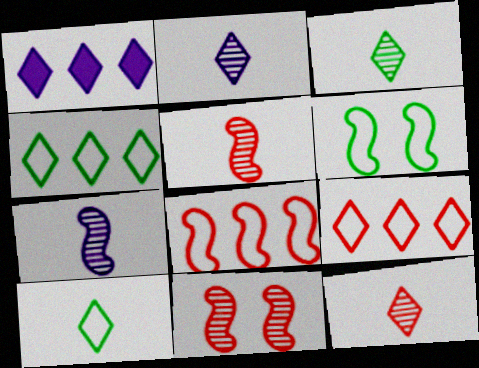[[2, 3, 12]]